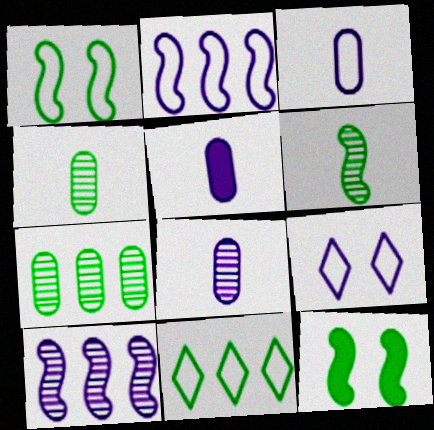[[2, 3, 9], 
[3, 5, 8], 
[4, 11, 12], 
[5, 9, 10]]